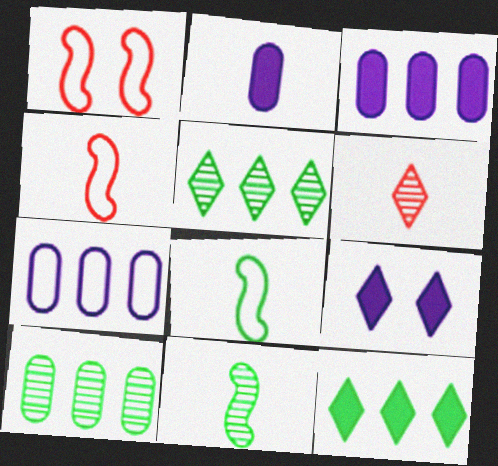[[1, 2, 5], 
[2, 6, 8], 
[4, 9, 10]]